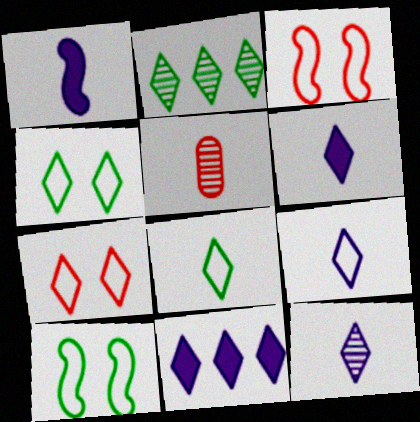[[1, 5, 8], 
[2, 6, 7], 
[5, 10, 11], 
[6, 9, 12]]